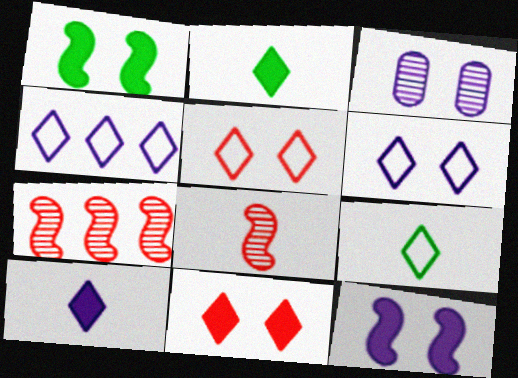[[1, 3, 5], 
[3, 6, 12], 
[4, 5, 9]]